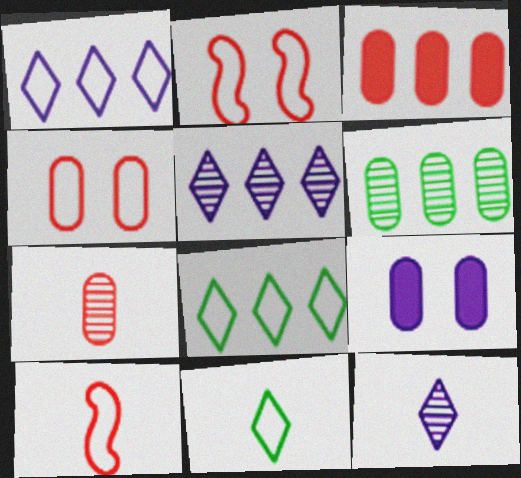[[3, 4, 7]]